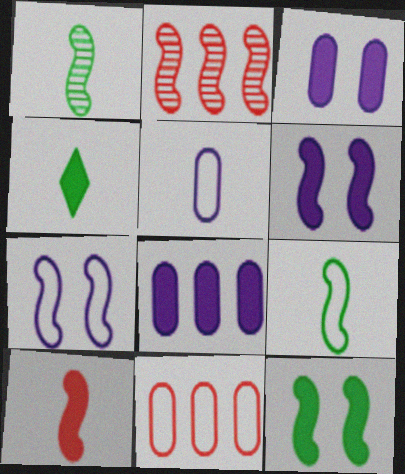[[2, 6, 9]]